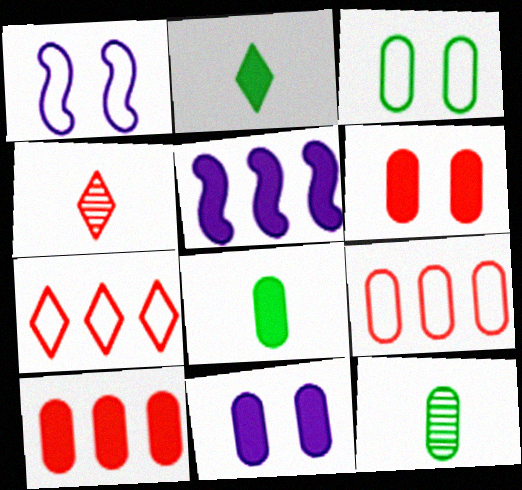[[2, 5, 6], 
[3, 4, 5], 
[8, 10, 11], 
[9, 11, 12]]